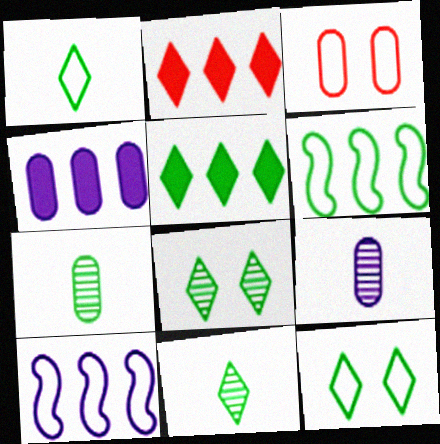[[1, 3, 10], 
[1, 5, 8], 
[3, 4, 7], 
[5, 11, 12]]